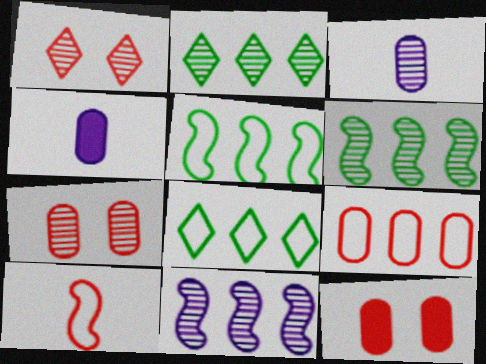[[1, 3, 6], 
[1, 4, 5]]